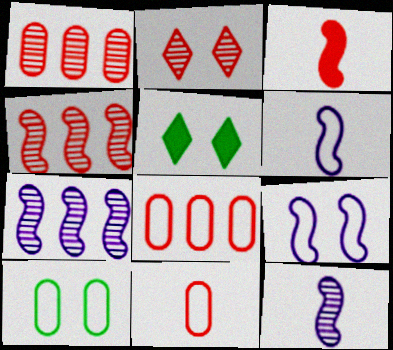[[1, 5, 6], 
[2, 3, 8], 
[5, 7, 11], 
[5, 8, 12]]